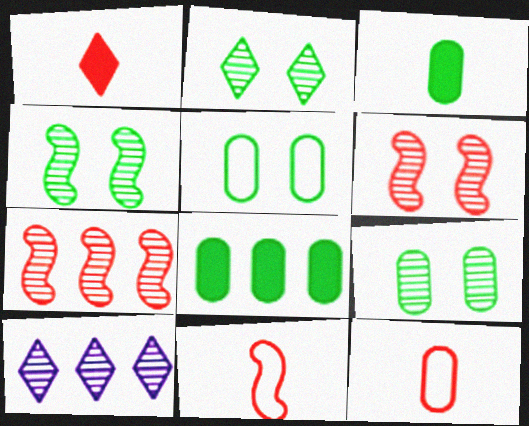[[2, 4, 9]]